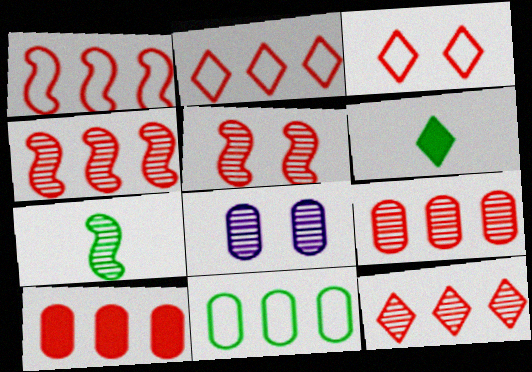[[1, 6, 8], 
[1, 10, 12], 
[2, 4, 10], 
[4, 9, 12], 
[7, 8, 12]]